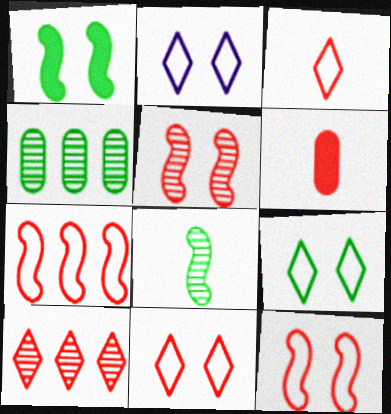[[2, 9, 11], 
[6, 10, 12]]